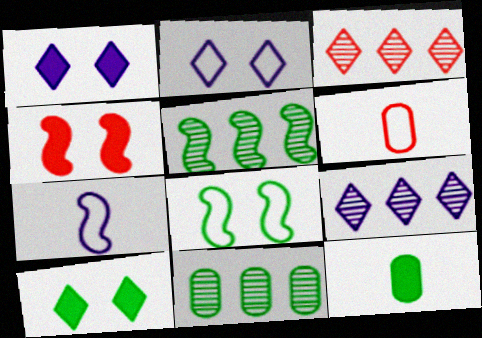[[1, 5, 6], 
[3, 4, 6], 
[4, 5, 7]]